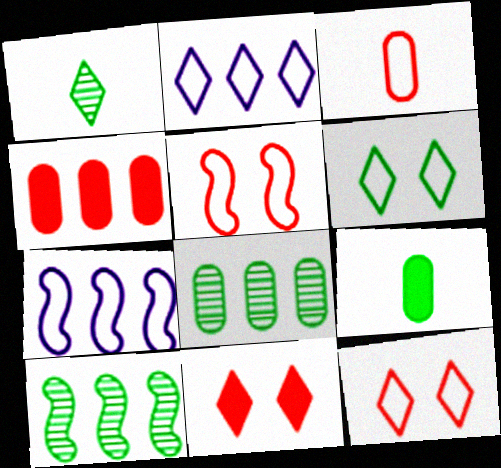[[1, 2, 11], 
[2, 4, 10], 
[3, 6, 7], 
[6, 9, 10]]